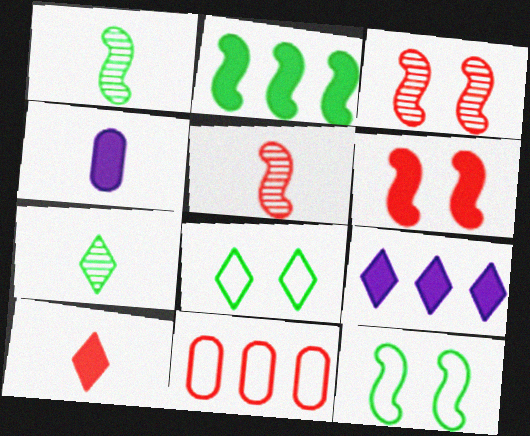[[1, 2, 12], 
[3, 10, 11]]